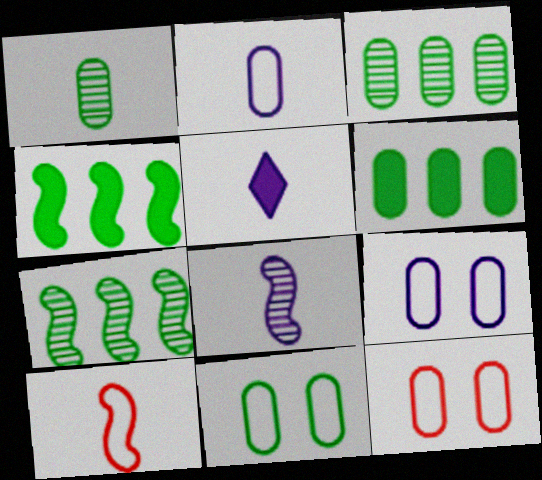[[1, 5, 10], 
[1, 6, 11], 
[2, 5, 8], 
[5, 7, 12], 
[9, 11, 12]]